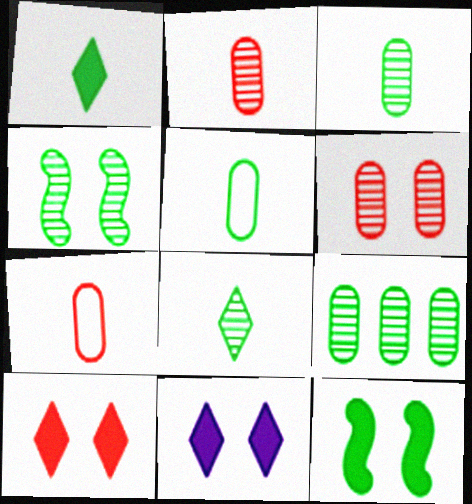[[4, 8, 9]]